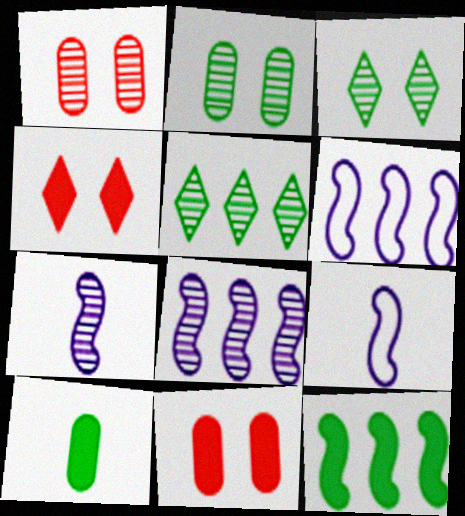[[1, 5, 7], 
[5, 9, 11]]